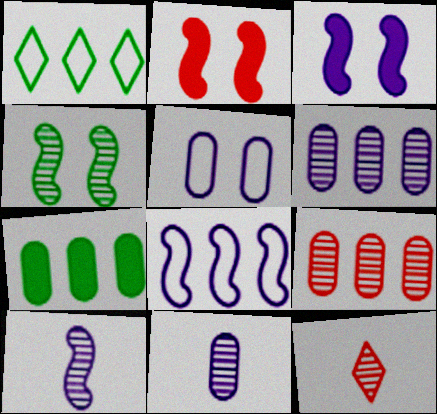[[1, 2, 11], 
[3, 8, 10], 
[4, 6, 12]]